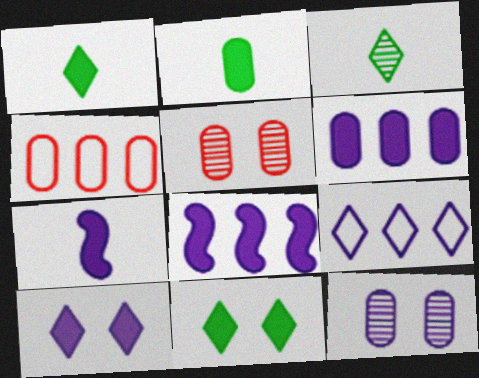[[2, 4, 12], 
[6, 7, 10], 
[7, 9, 12]]